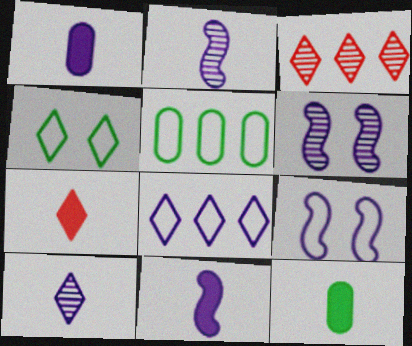[[1, 6, 8], 
[3, 9, 12], 
[5, 6, 7], 
[7, 11, 12]]